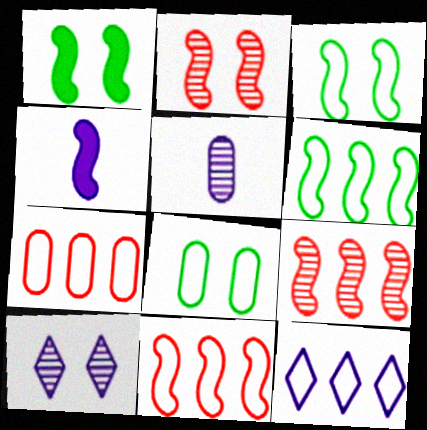[[2, 4, 6], 
[3, 4, 9], 
[6, 7, 12]]